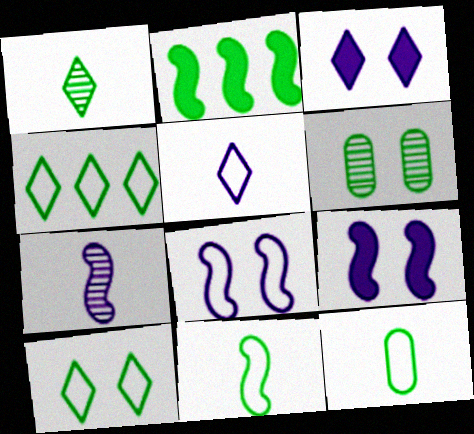[]